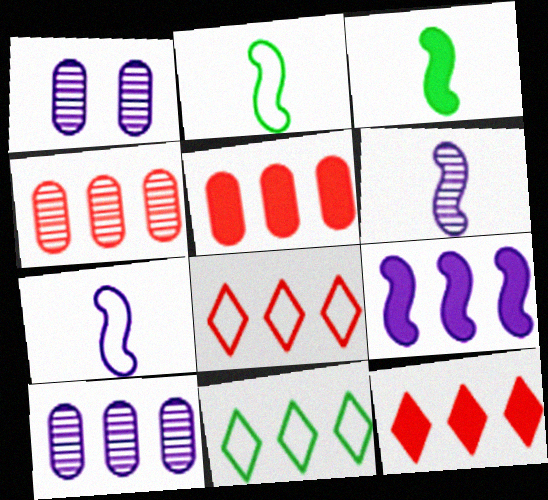[[1, 2, 12], 
[1, 3, 8], 
[4, 9, 11]]